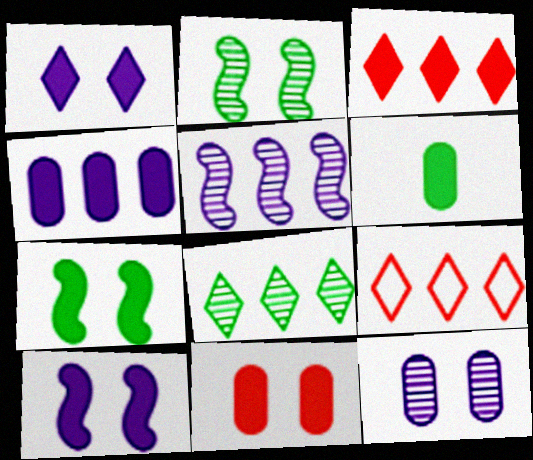[[1, 7, 11], 
[3, 6, 10], 
[4, 6, 11]]